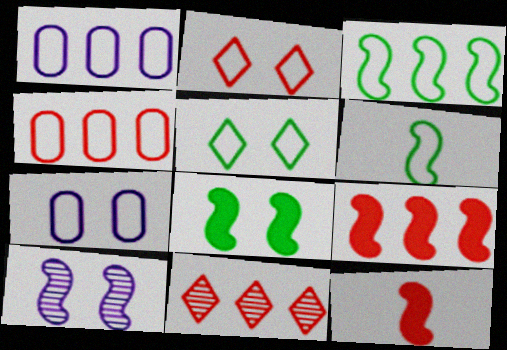[[1, 2, 6], 
[3, 10, 12], 
[4, 9, 11], 
[6, 9, 10]]